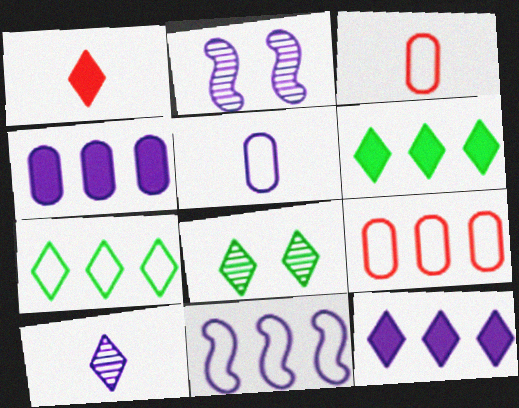[[2, 3, 6], 
[2, 5, 12], 
[7, 9, 11]]